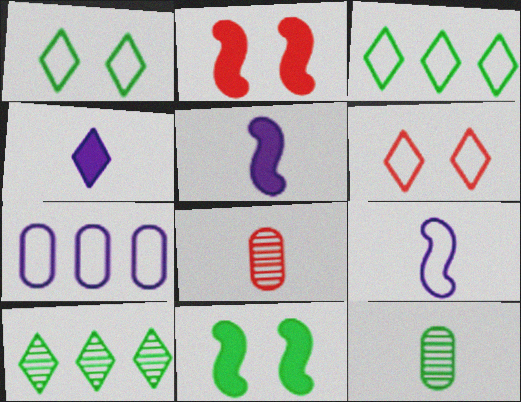[[3, 11, 12], 
[4, 6, 10]]